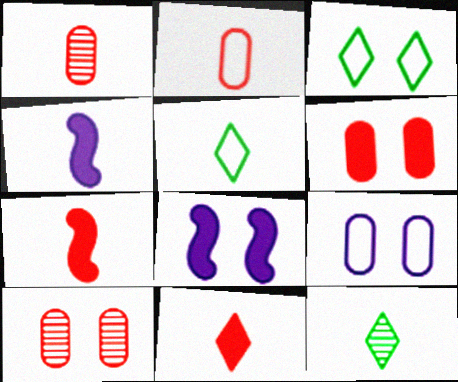[[1, 4, 5], 
[2, 4, 12], 
[3, 8, 10]]